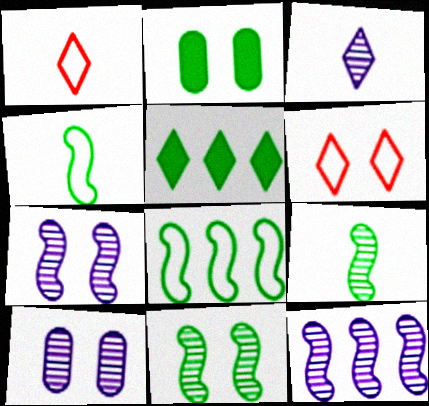[[1, 2, 12], 
[2, 6, 7], 
[3, 5, 6], 
[3, 10, 12]]